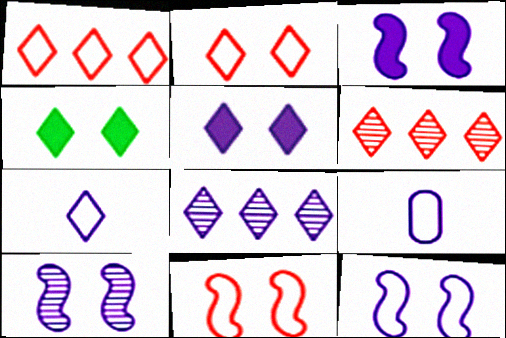[[3, 8, 9], 
[3, 10, 12], 
[4, 6, 7], 
[5, 7, 8]]